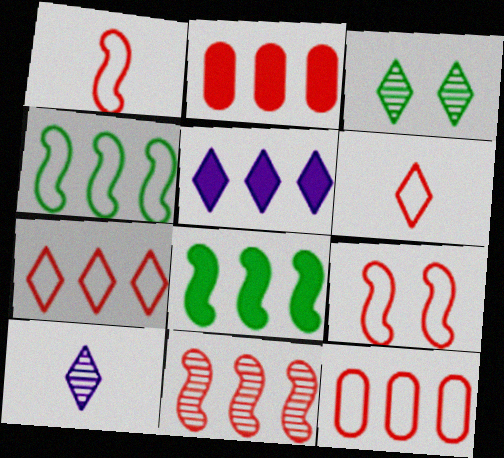[[2, 5, 8], 
[2, 7, 11], 
[3, 5, 6], 
[6, 9, 12]]